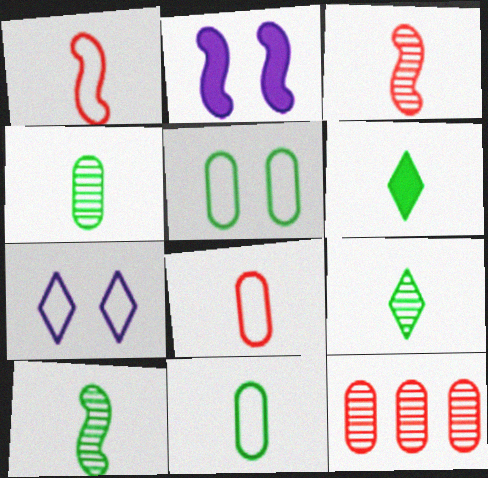[[4, 9, 10], 
[6, 10, 11]]